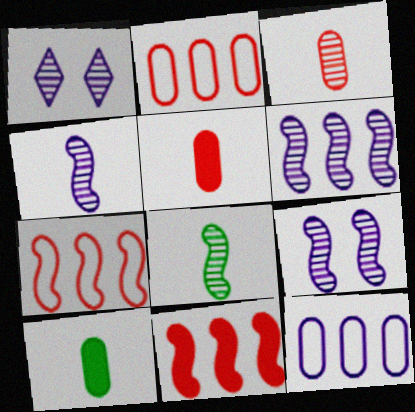[[1, 7, 10], 
[4, 6, 9]]